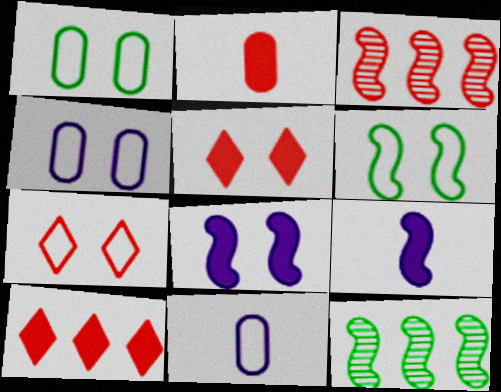[[2, 3, 7], 
[3, 6, 9], 
[4, 6, 7], 
[5, 11, 12]]